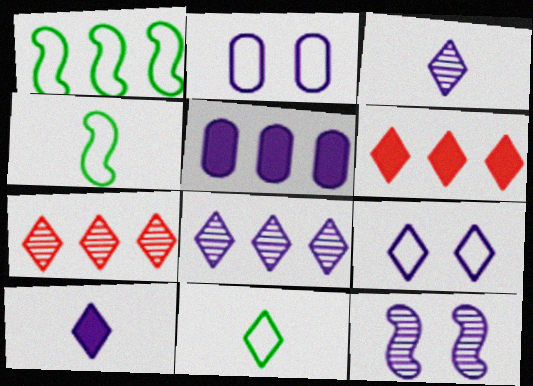[[1, 5, 7], 
[8, 9, 10]]